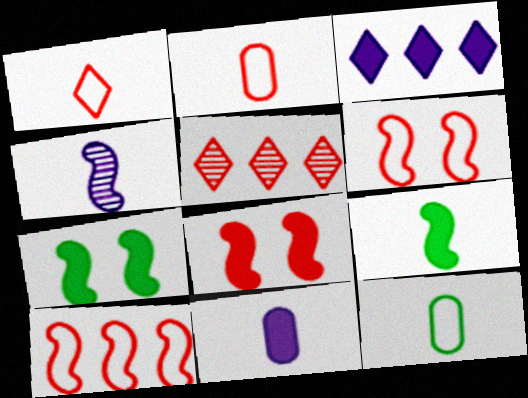[[2, 5, 8], 
[4, 7, 10]]